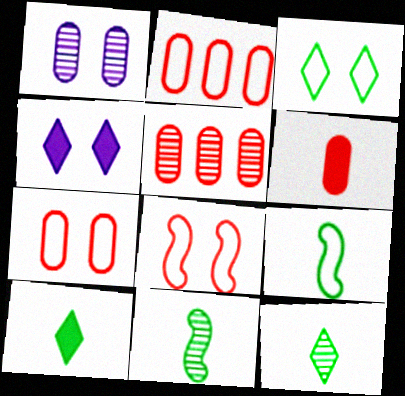[[2, 4, 11], 
[4, 5, 9], 
[5, 6, 7]]